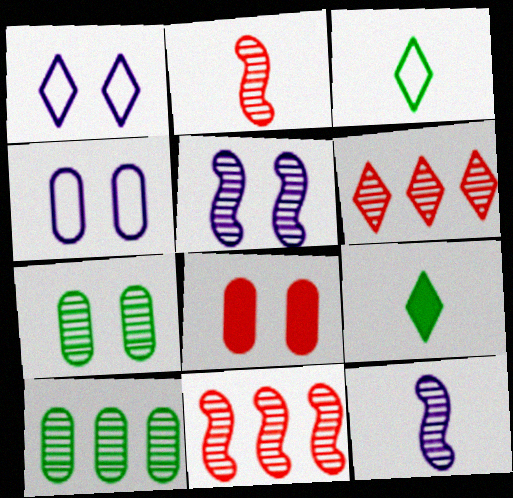[[1, 6, 9], 
[4, 7, 8], 
[4, 9, 11], 
[6, 7, 12]]